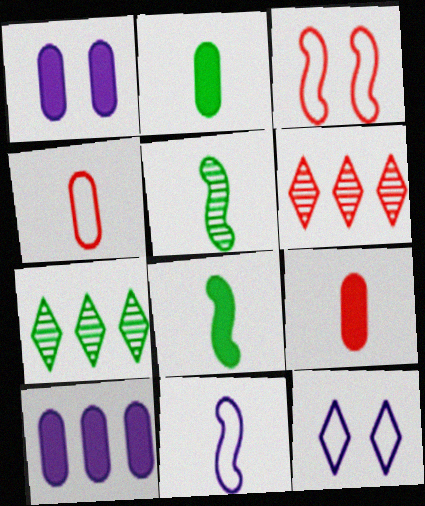[[3, 6, 9]]